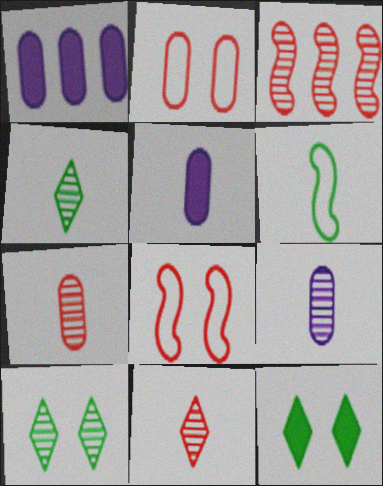[[1, 4, 8], 
[3, 9, 10], 
[5, 6, 11]]